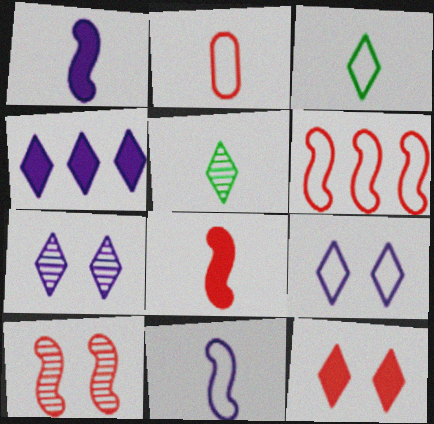[[1, 2, 5], 
[2, 3, 11], 
[6, 8, 10]]